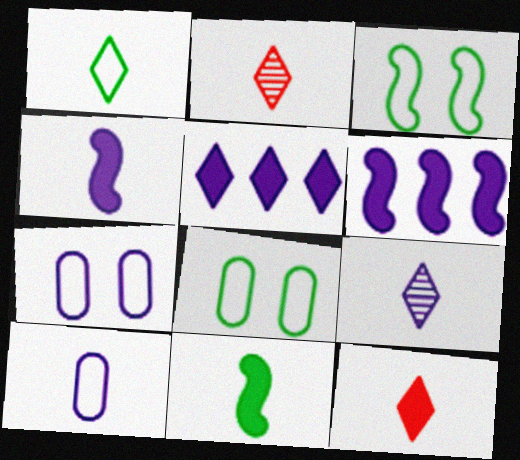[[1, 9, 12], 
[2, 6, 8], 
[2, 10, 11], 
[4, 9, 10], 
[6, 7, 9]]